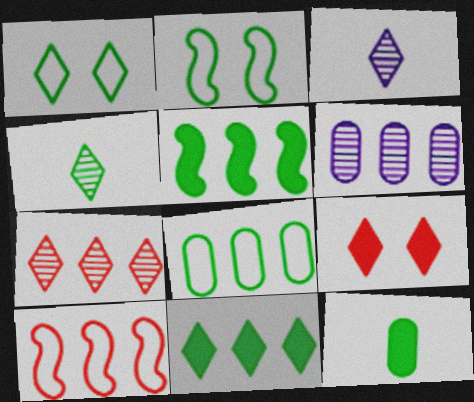[[1, 4, 11], 
[6, 10, 11]]